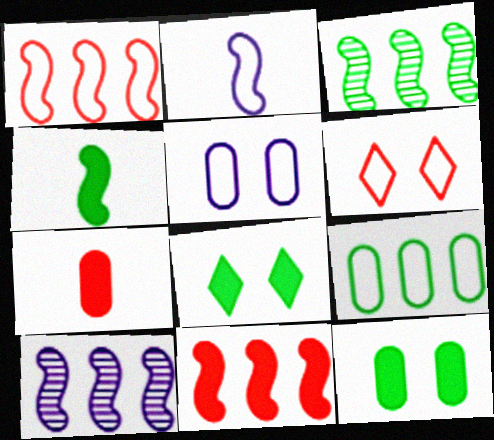[[2, 6, 9]]